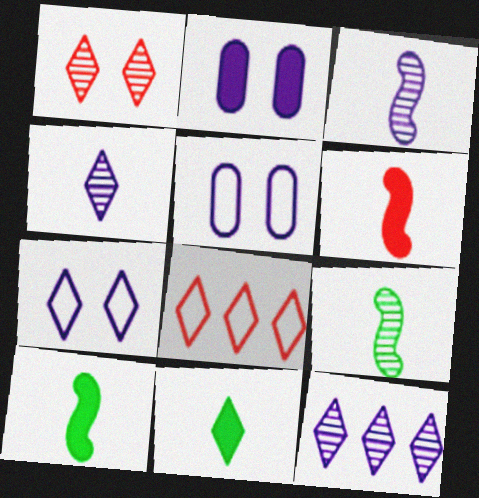[[2, 8, 9]]